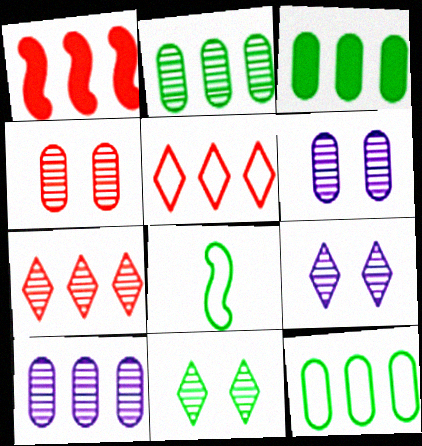[[2, 3, 12], 
[3, 8, 11]]